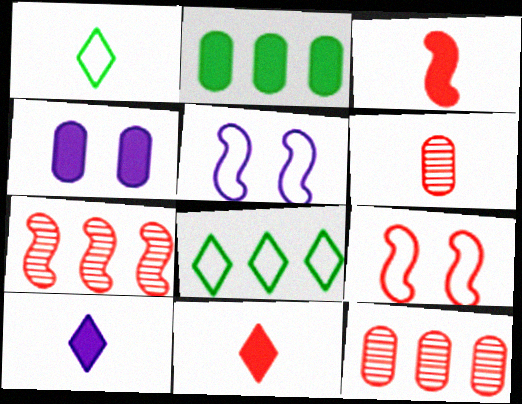[[1, 4, 7], 
[3, 7, 9], 
[9, 11, 12]]